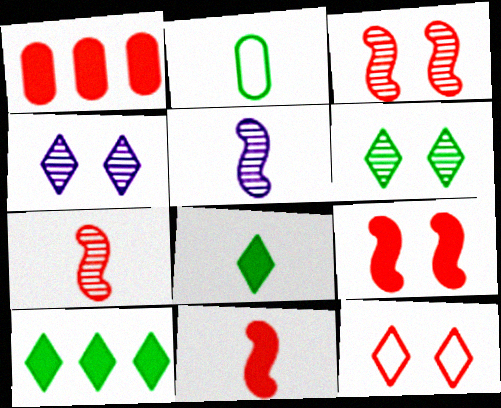[[1, 7, 12]]